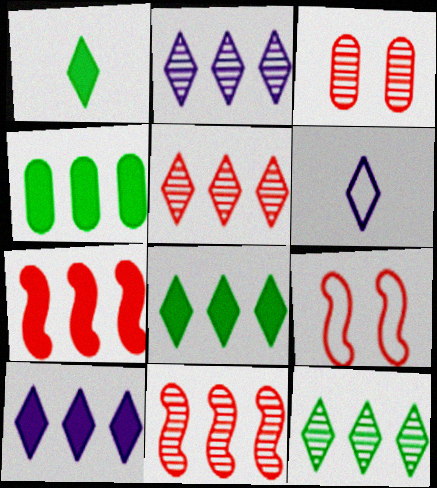[[2, 5, 12], 
[4, 7, 10]]